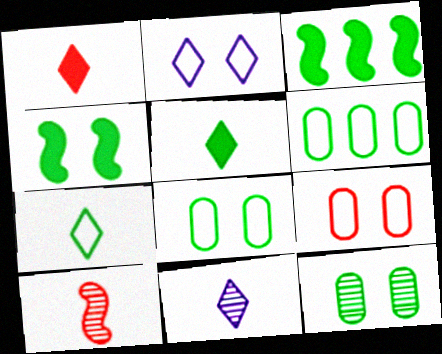[[1, 7, 11], 
[3, 7, 12], 
[3, 9, 11]]